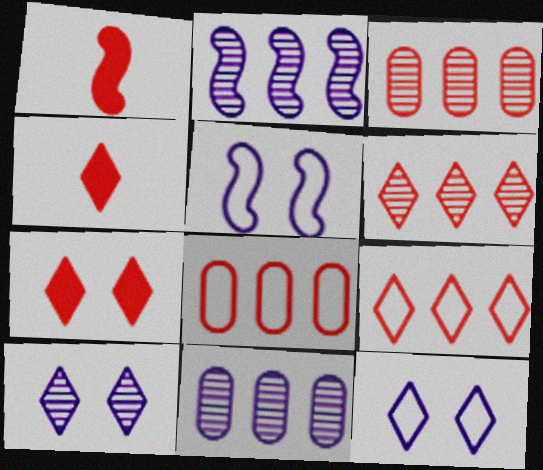[]